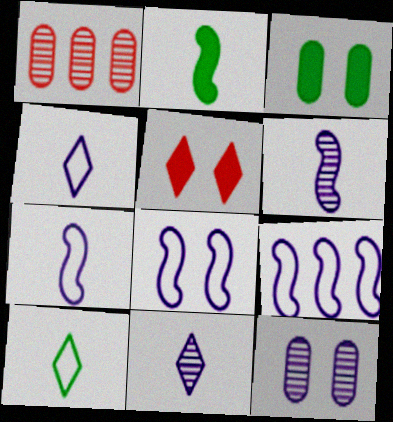[[7, 8, 9]]